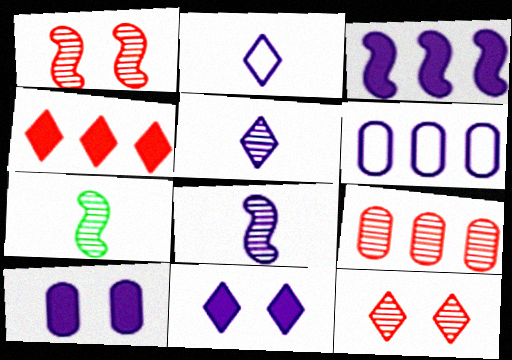[[6, 8, 11]]